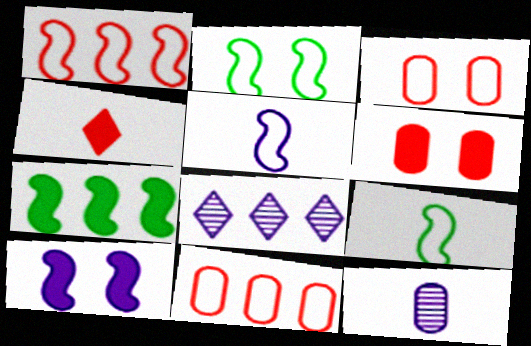[[1, 2, 5], 
[4, 9, 12], 
[6, 8, 9], 
[7, 8, 11]]